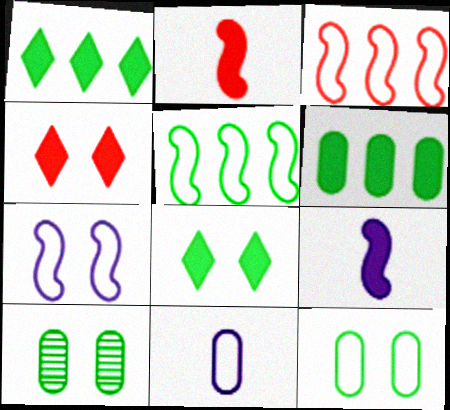[[4, 6, 9], 
[4, 7, 10]]